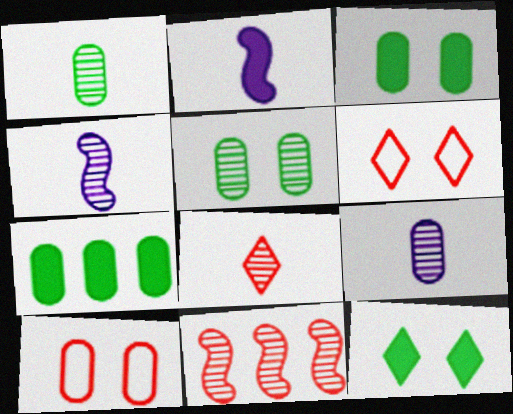[[1, 4, 8], 
[4, 6, 7], 
[7, 9, 10]]